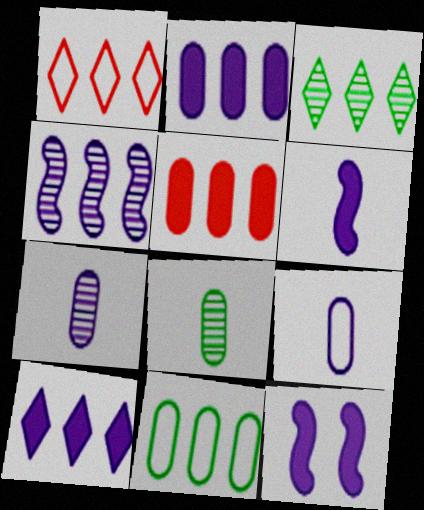[[1, 3, 10], 
[1, 8, 12]]